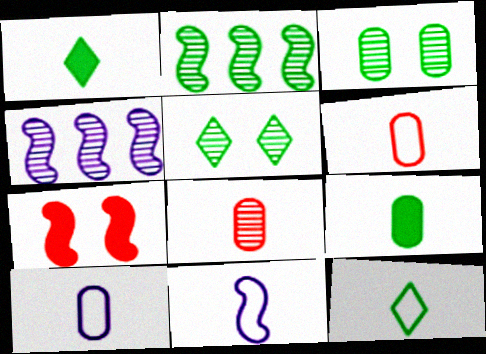[[1, 8, 11], 
[2, 7, 11], 
[4, 5, 8], 
[6, 11, 12], 
[8, 9, 10]]